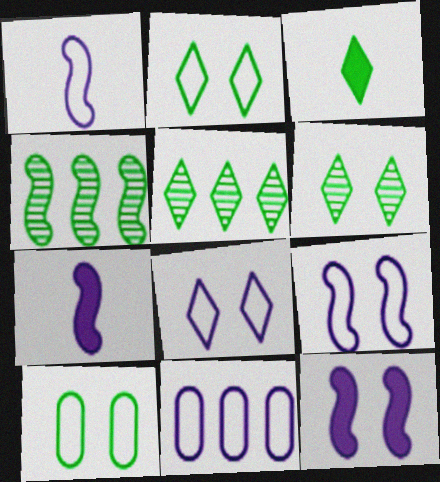[[1, 8, 11], 
[2, 3, 5], 
[3, 4, 10]]